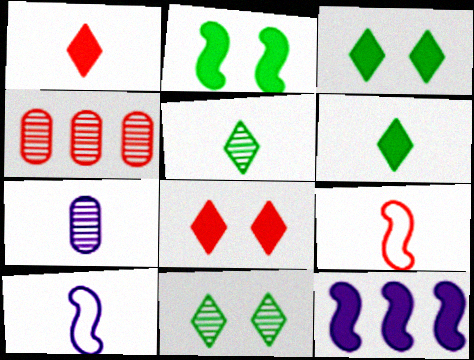[[3, 4, 10], 
[4, 8, 9], 
[6, 7, 9]]